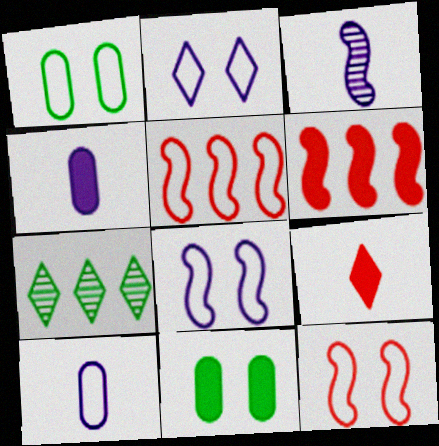[[1, 2, 12], 
[2, 7, 9], 
[4, 7, 12]]